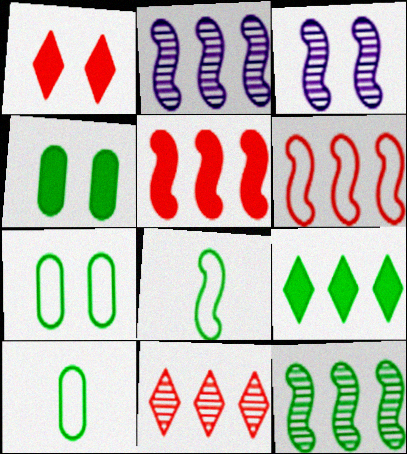[[1, 2, 10], 
[1, 3, 7], 
[3, 5, 8]]